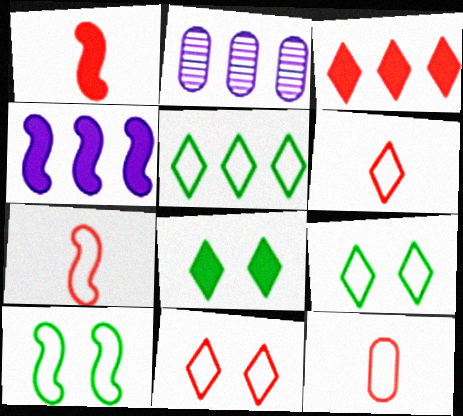[[1, 2, 9], 
[2, 7, 8], 
[6, 7, 12]]